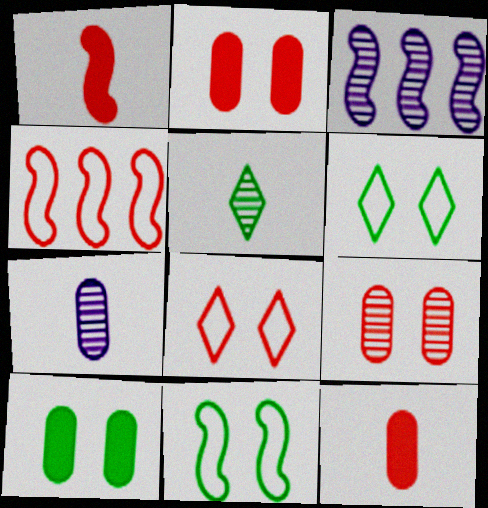[[1, 3, 11], 
[3, 5, 9], 
[3, 6, 12]]